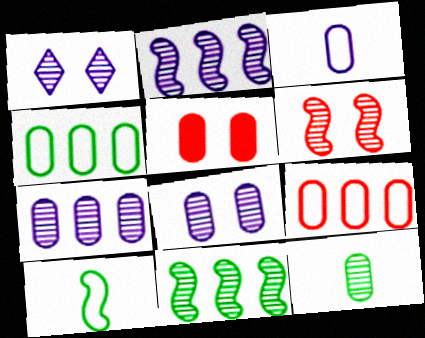[]